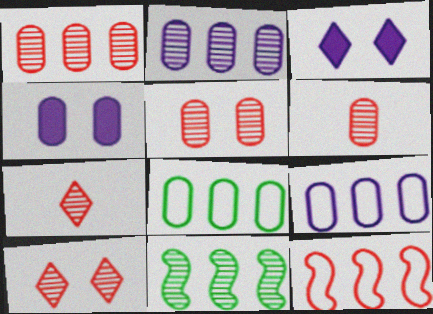[[1, 5, 6], 
[4, 6, 8]]